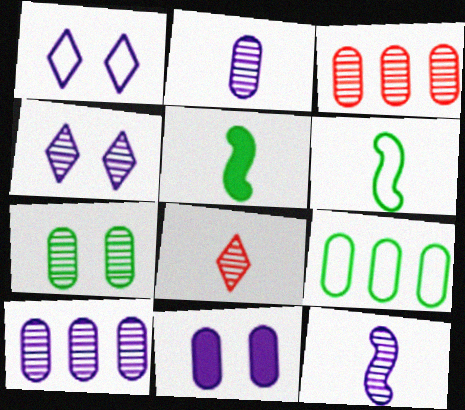[[1, 3, 5], 
[2, 3, 7], 
[4, 10, 12]]